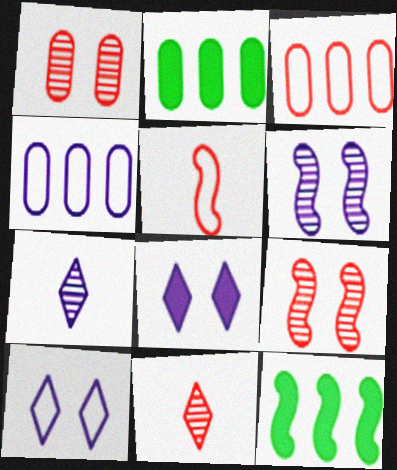[[5, 6, 12]]